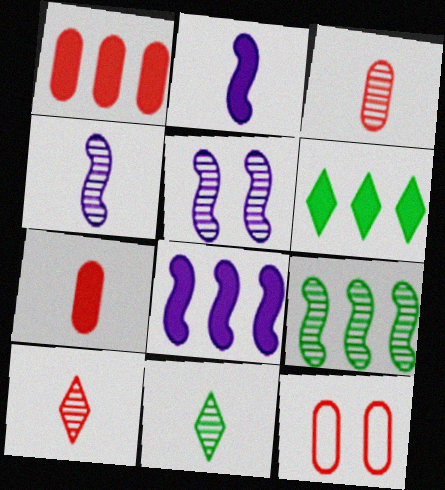[[1, 3, 12], 
[1, 6, 8], 
[3, 4, 11], 
[4, 6, 12], 
[8, 11, 12]]